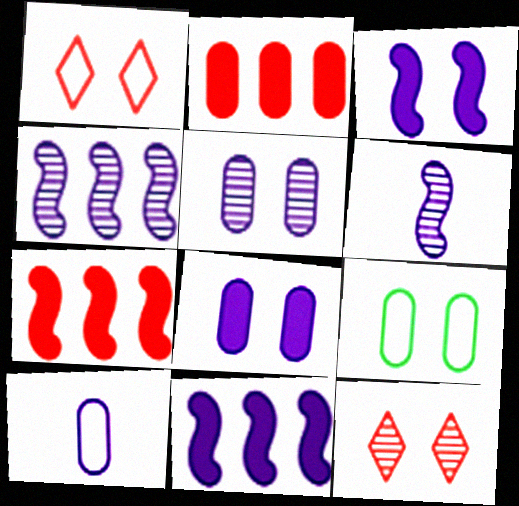[[3, 9, 12]]